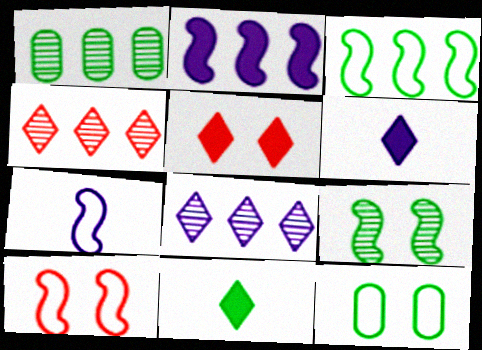[[1, 5, 7], 
[1, 6, 10], 
[3, 7, 10]]